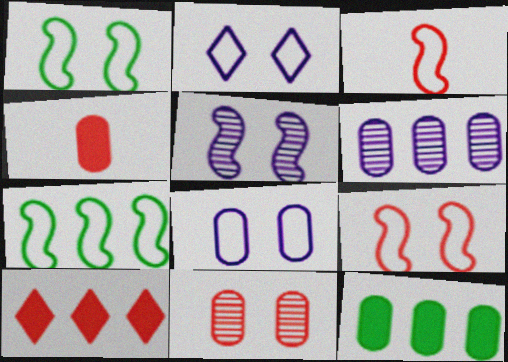[[3, 10, 11], 
[6, 7, 10]]